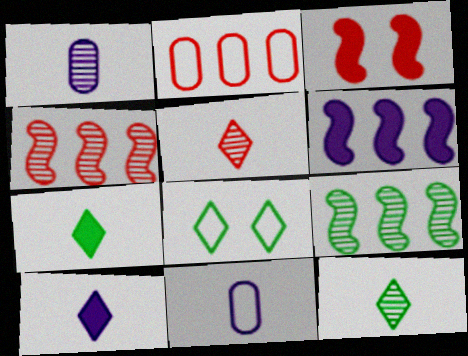[[2, 3, 5]]